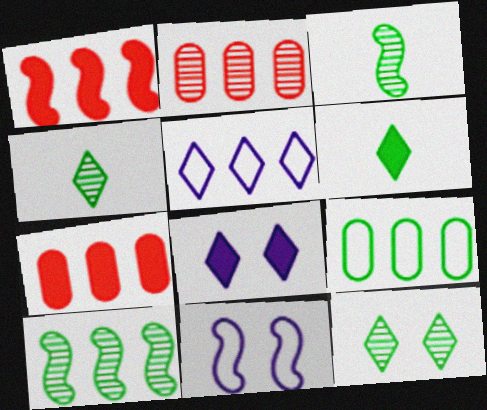[[1, 3, 11], 
[2, 6, 11], 
[4, 7, 11], 
[5, 7, 10]]